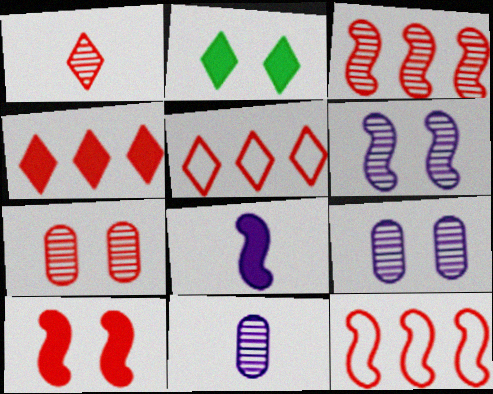[[1, 3, 7], 
[2, 11, 12]]